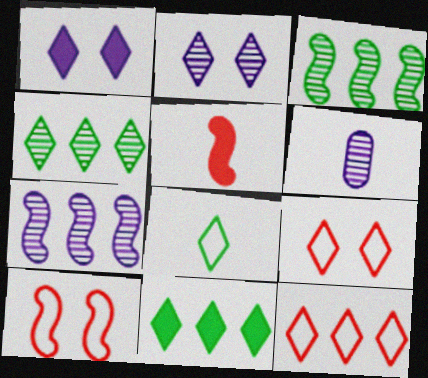[[2, 6, 7], 
[5, 6, 8], 
[6, 10, 11]]